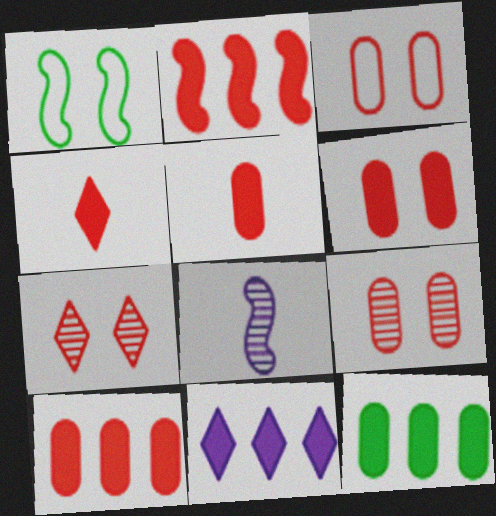[[1, 2, 8], 
[2, 4, 6], 
[2, 11, 12], 
[3, 6, 9], 
[5, 6, 10]]